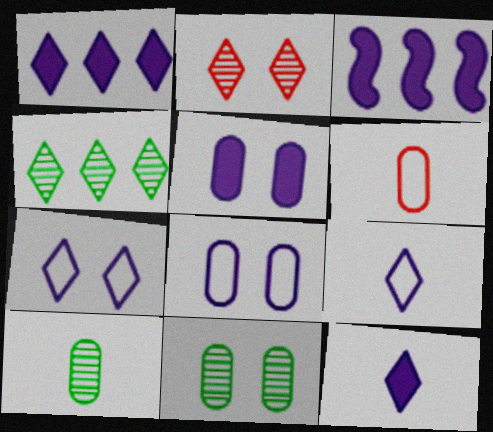[[3, 5, 12]]